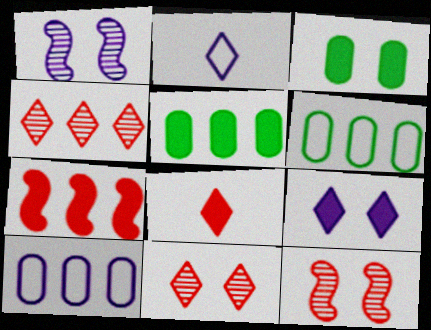[[1, 6, 8], 
[2, 5, 12]]